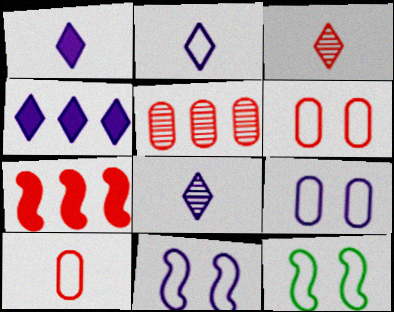[[1, 2, 8], 
[1, 5, 12], 
[3, 6, 7]]